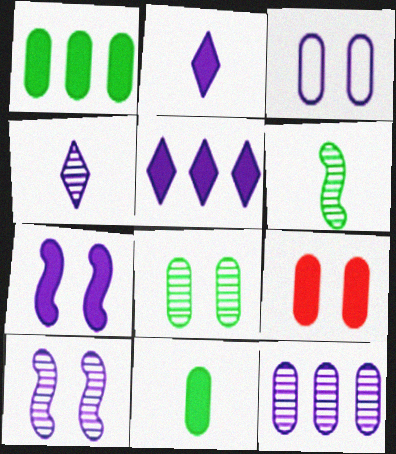[[3, 8, 9], 
[4, 10, 12]]